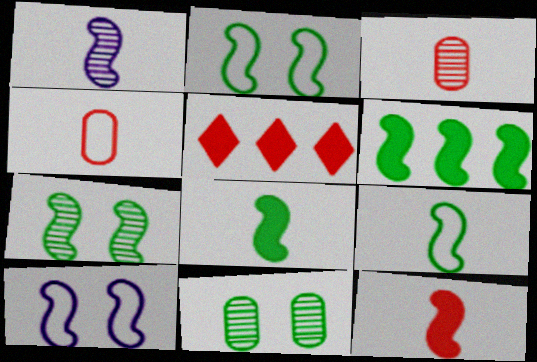[[1, 9, 12], 
[6, 7, 9]]